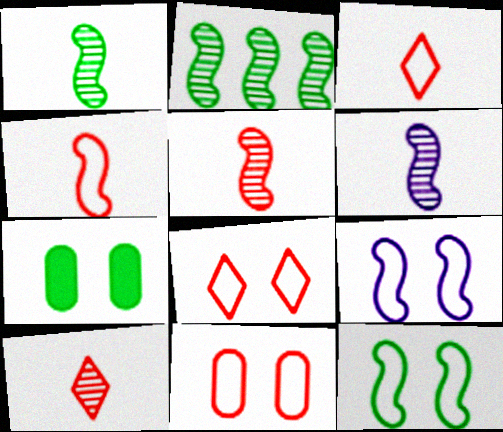[[1, 5, 6]]